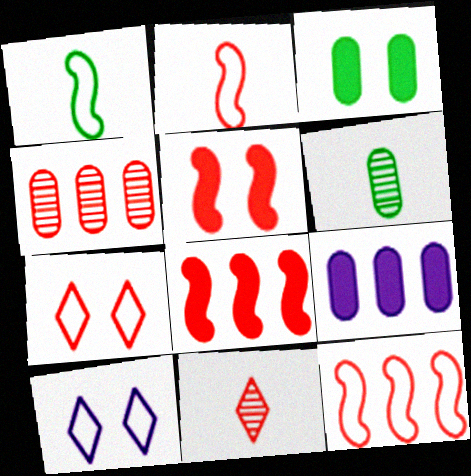[[6, 8, 10]]